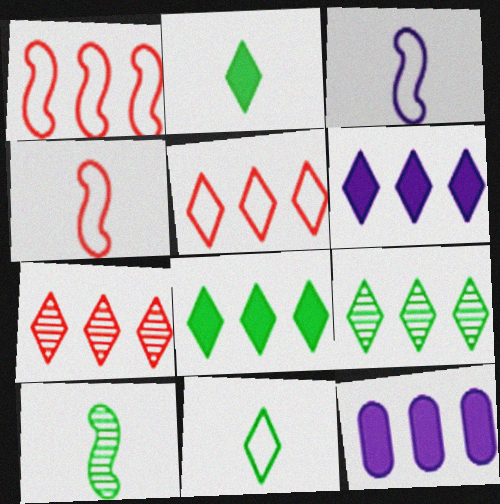[[1, 9, 12], 
[5, 6, 9]]